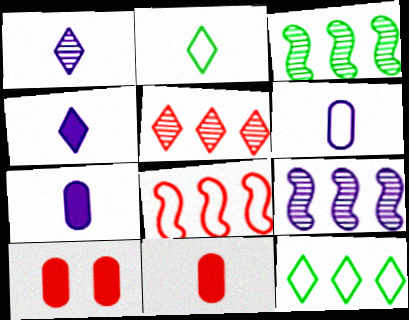[[2, 9, 10]]